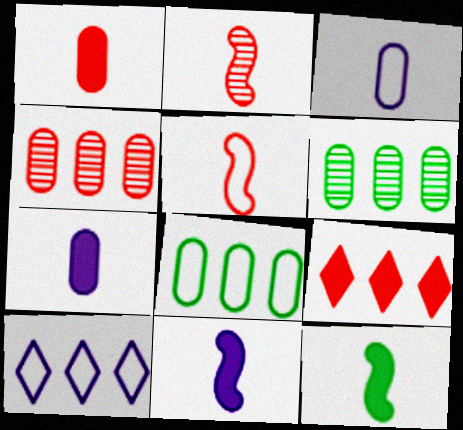[]